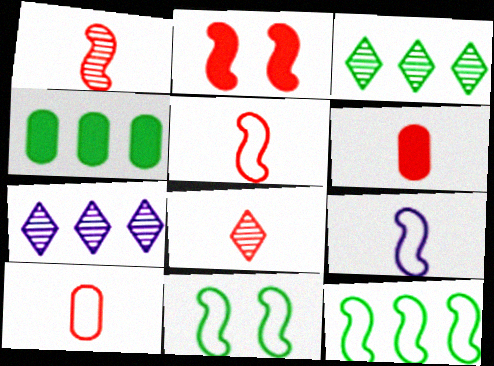[[3, 4, 12], 
[5, 6, 8], 
[6, 7, 11]]